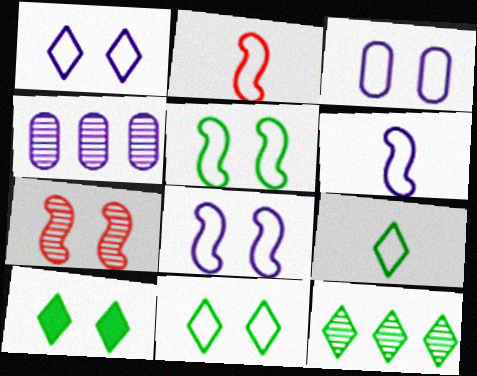[[1, 3, 8], 
[2, 4, 10], 
[3, 7, 10], 
[9, 10, 12]]